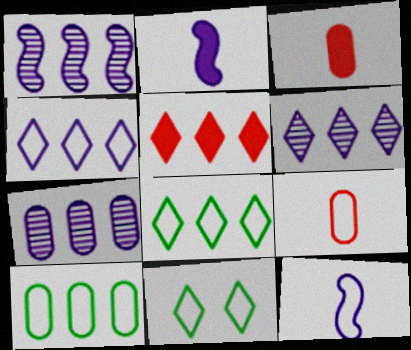[[1, 3, 11], 
[1, 5, 10], 
[1, 6, 7], 
[5, 6, 8]]